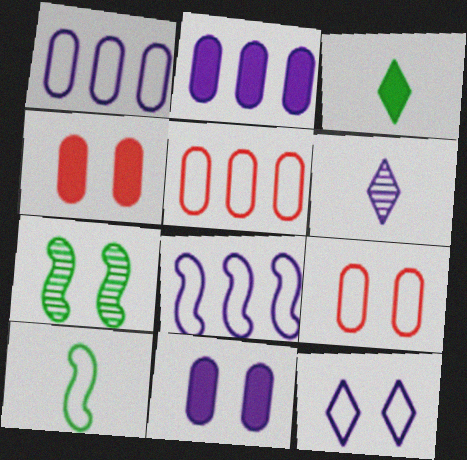[[4, 7, 12], 
[5, 10, 12], 
[6, 8, 11]]